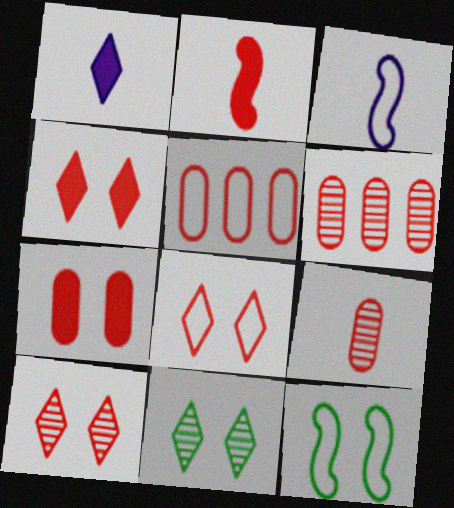[[1, 6, 12], 
[2, 5, 10], 
[2, 6, 8], 
[4, 8, 10], 
[5, 7, 9]]